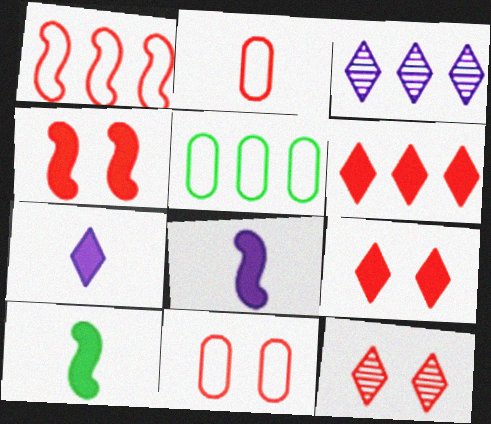[[3, 10, 11], 
[4, 11, 12], 
[5, 8, 12]]